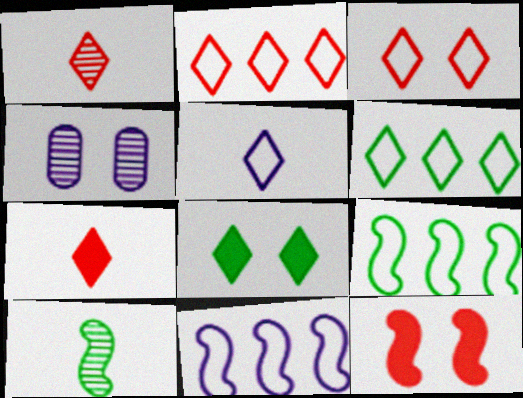[[3, 5, 6], 
[4, 7, 9], 
[10, 11, 12]]